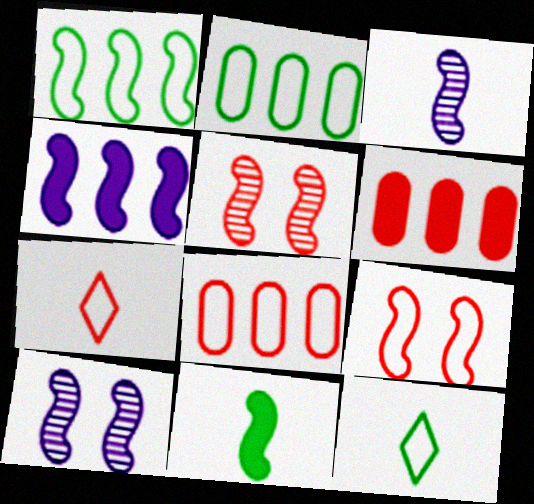[[5, 6, 7], 
[6, 10, 12], 
[7, 8, 9]]